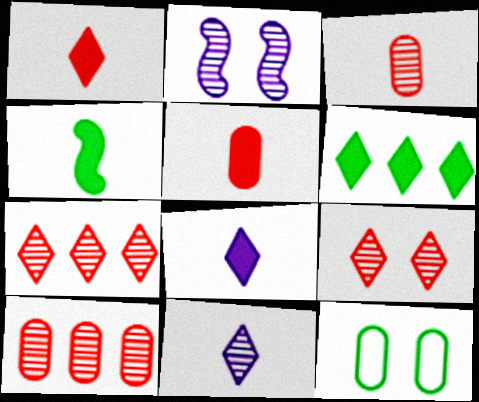[[4, 5, 8]]